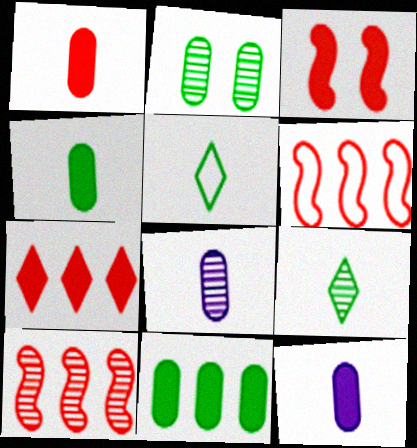[[1, 3, 7], 
[1, 4, 12]]